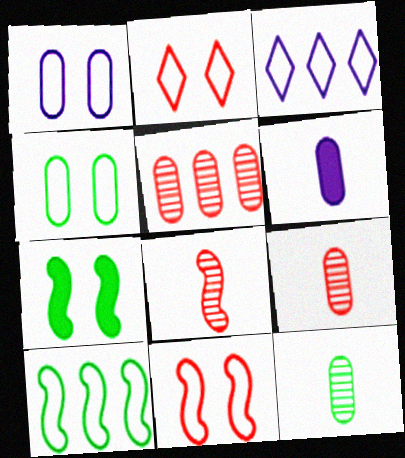[[3, 7, 9], 
[4, 5, 6]]